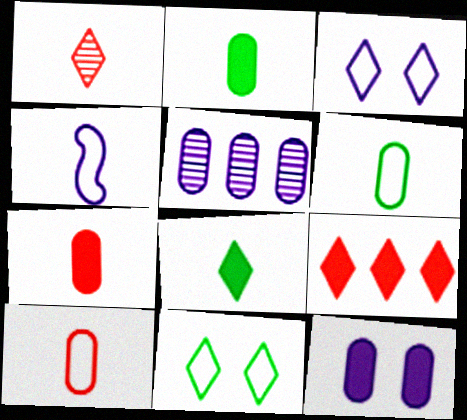[[1, 2, 4]]